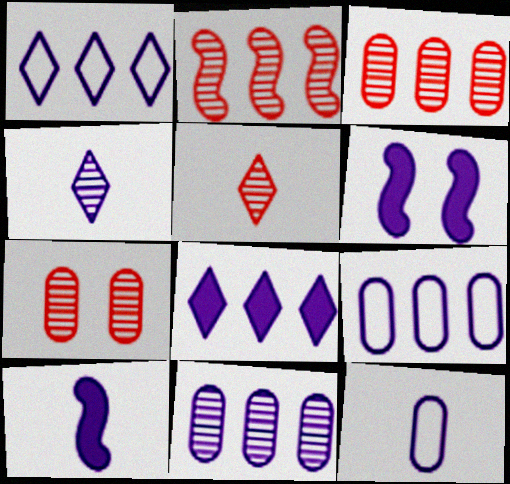[[2, 5, 7], 
[4, 6, 9], 
[4, 10, 12]]